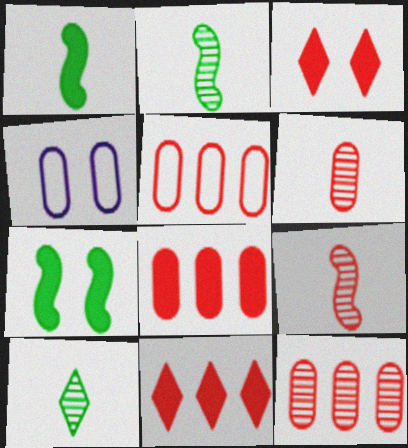[[2, 4, 11], 
[3, 5, 9], 
[5, 8, 12]]